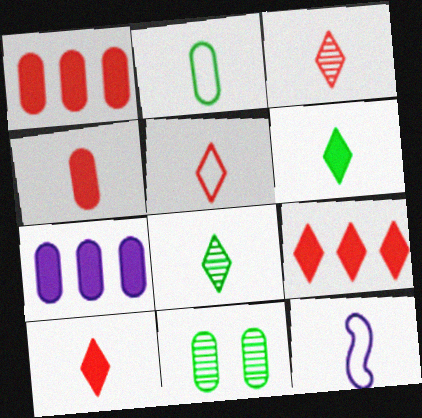[[2, 5, 12], 
[3, 5, 10], 
[4, 8, 12], 
[9, 11, 12]]